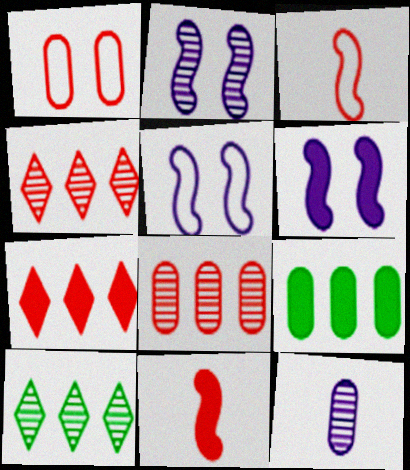[[1, 4, 11], 
[1, 9, 12], 
[2, 5, 6]]